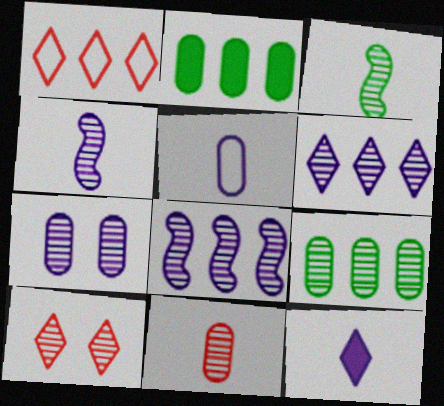[[1, 2, 8], 
[4, 5, 12], 
[4, 6, 7], 
[4, 9, 10], 
[7, 9, 11]]